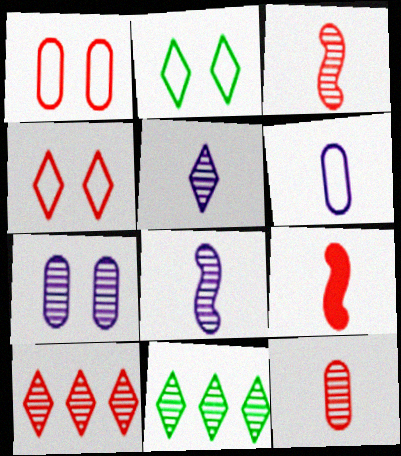[[1, 9, 10], 
[3, 7, 11]]